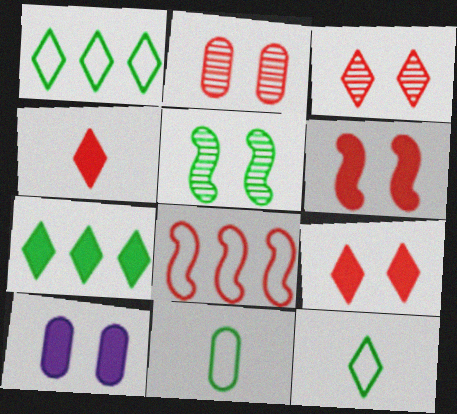[[2, 4, 8], 
[5, 7, 11]]